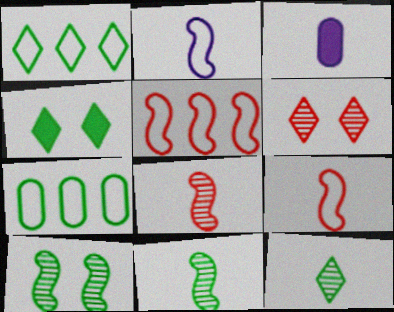[[1, 4, 12], 
[3, 9, 12], 
[4, 7, 11]]